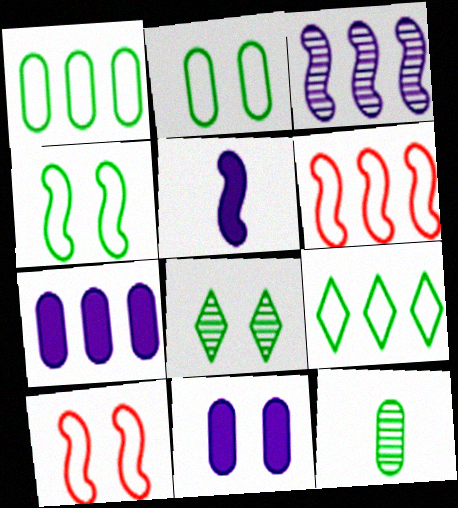[[8, 10, 11]]